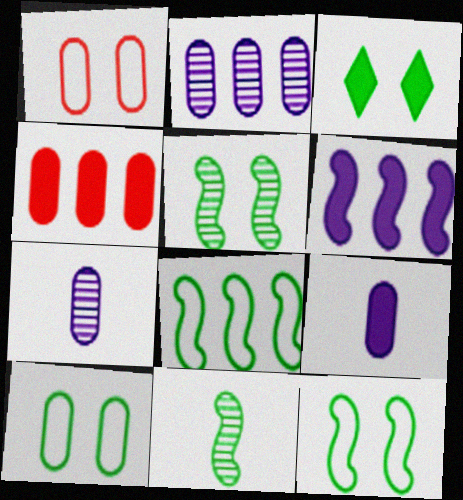[[3, 5, 10], 
[4, 7, 10]]